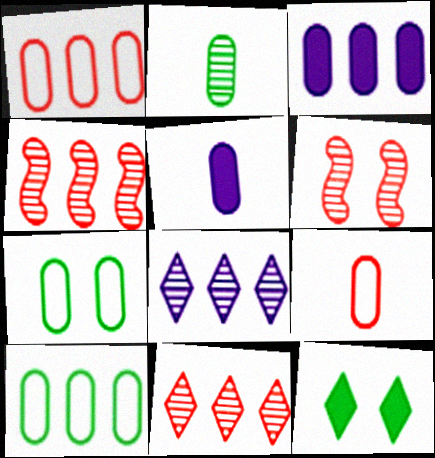[[2, 5, 9], 
[2, 6, 8]]